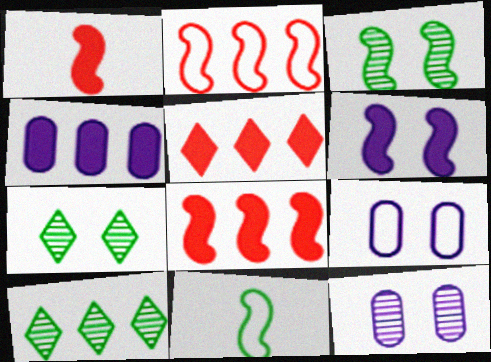[[1, 9, 10], 
[2, 4, 10], 
[5, 11, 12]]